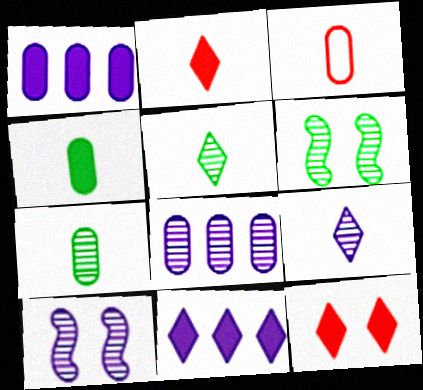[[3, 6, 11], 
[8, 9, 10]]